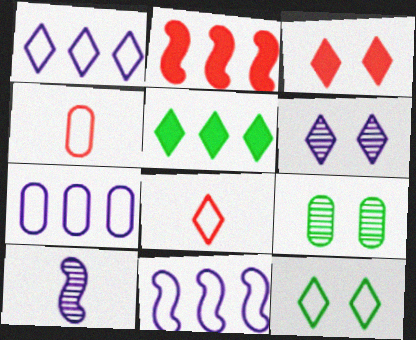[[1, 7, 11], 
[1, 8, 12], 
[3, 6, 12], 
[4, 11, 12], 
[5, 6, 8]]